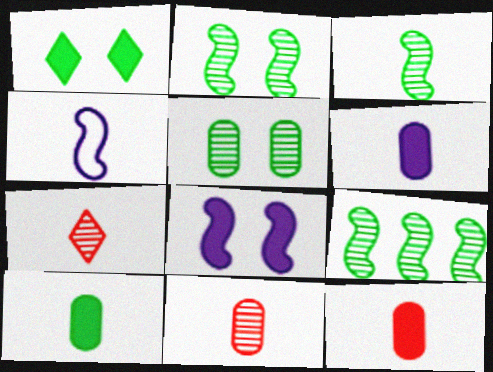[[2, 3, 9], 
[4, 7, 10], 
[6, 10, 12]]